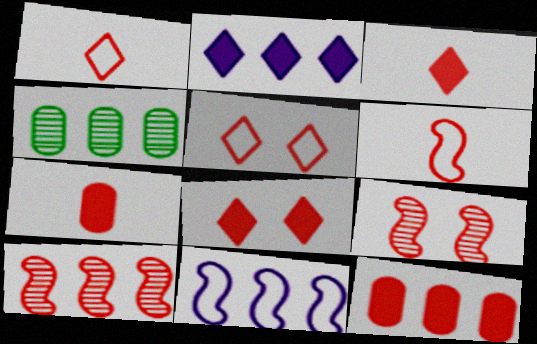[[1, 9, 12], 
[5, 7, 10]]